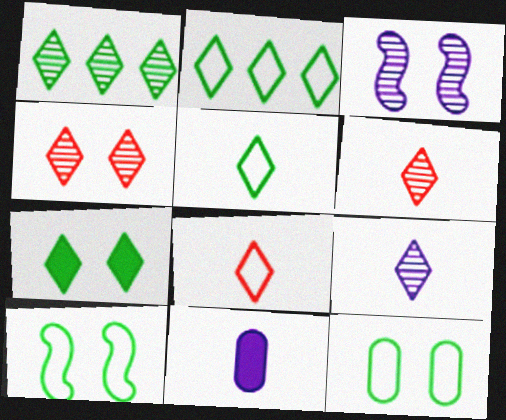[[1, 4, 9], 
[1, 5, 7]]